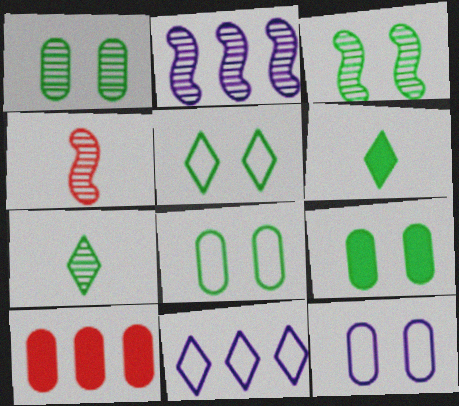[[1, 8, 9], 
[2, 3, 4], 
[3, 5, 9], 
[4, 9, 11]]